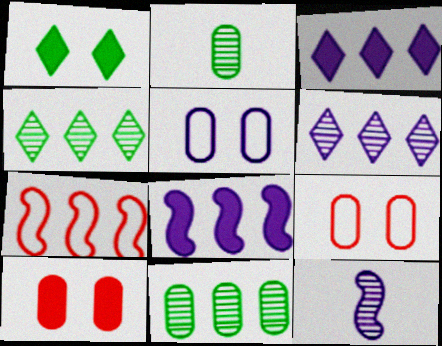[[3, 5, 12], 
[3, 7, 11]]